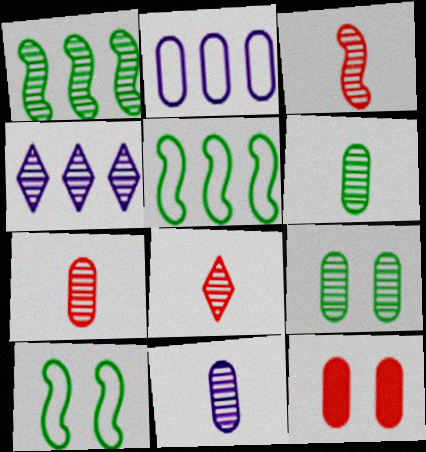[[2, 6, 12], 
[3, 4, 9], 
[3, 7, 8], 
[6, 7, 11]]